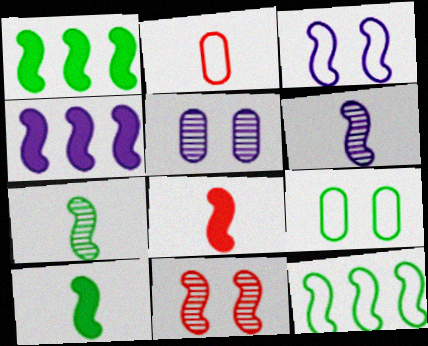[[3, 4, 6]]